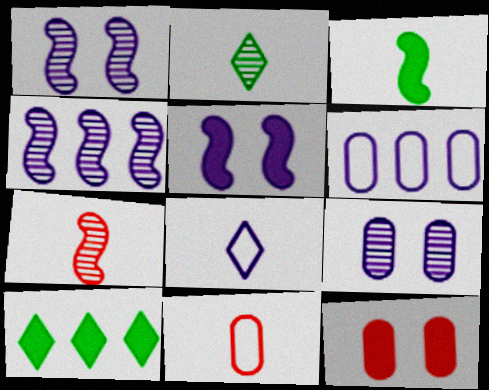[[1, 10, 11]]